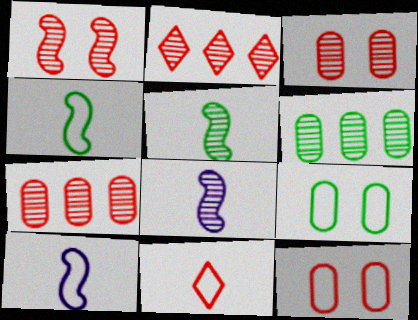[]